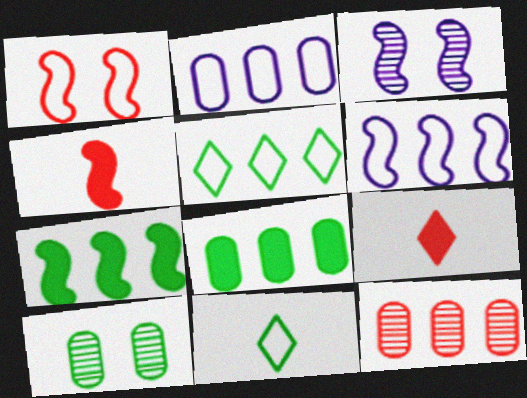[[1, 2, 11], 
[1, 9, 12], 
[2, 8, 12], 
[6, 9, 10], 
[7, 10, 11]]